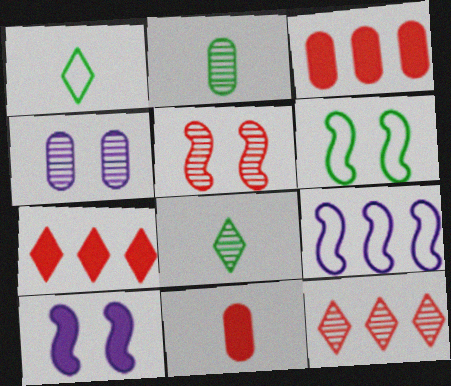[[5, 6, 10]]